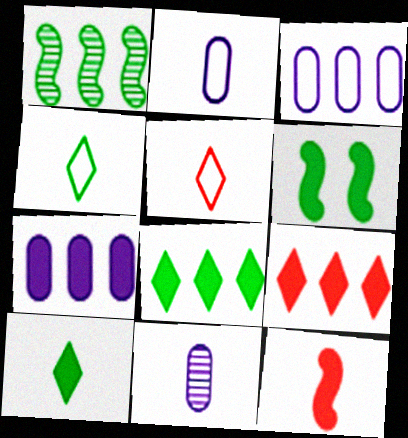[[1, 3, 9], 
[4, 11, 12]]